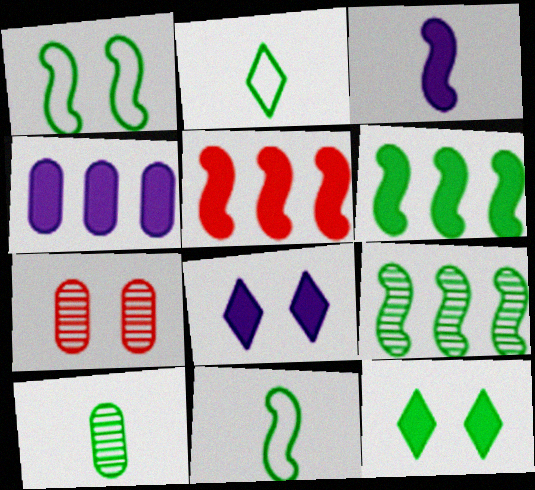[[1, 7, 8], 
[3, 4, 8]]